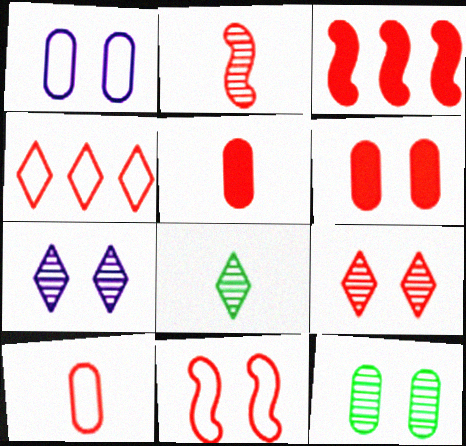[[1, 3, 8], 
[1, 6, 12], 
[2, 3, 11], 
[2, 4, 6], 
[3, 9, 10], 
[4, 10, 11], 
[6, 9, 11]]